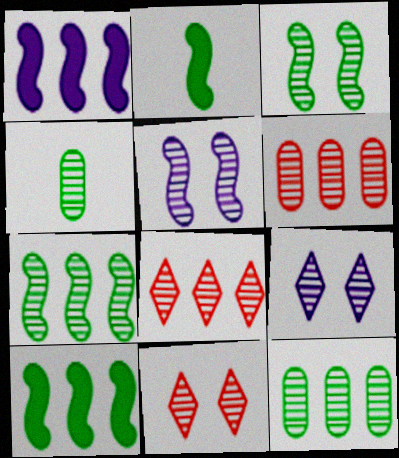[[4, 5, 8]]